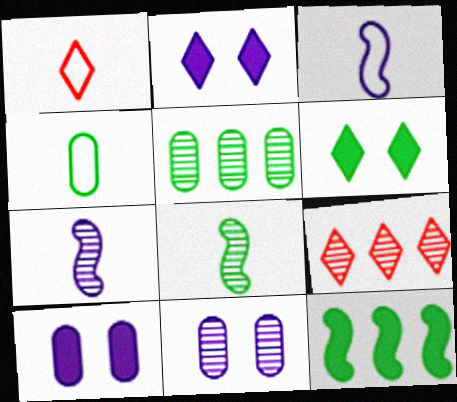[[1, 3, 4], 
[1, 11, 12], 
[8, 9, 11]]